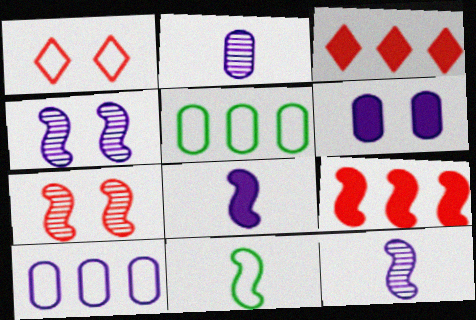[[1, 10, 11], 
[2, 6, 10], 
[4, 9, 11]]